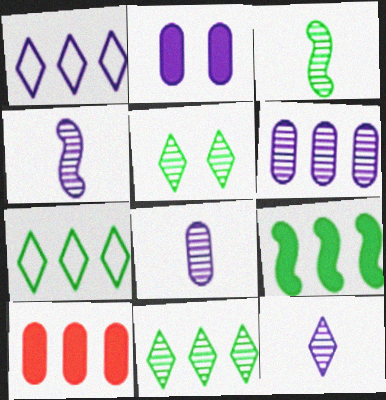[[1, 2, 4], 
[4, 8, 12]]